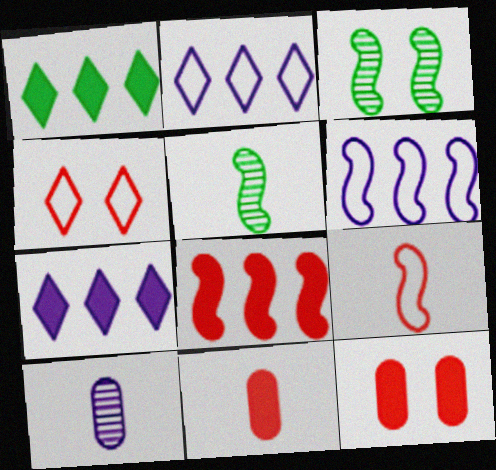[[2, 3, 11], 
[2, 5, 12]]